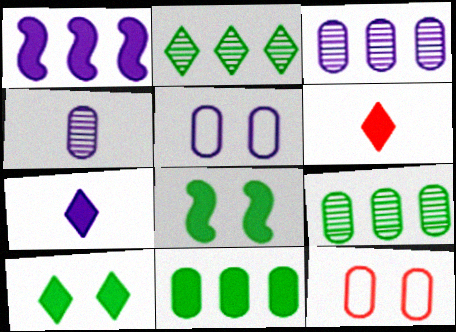[[4, 11, 12]]